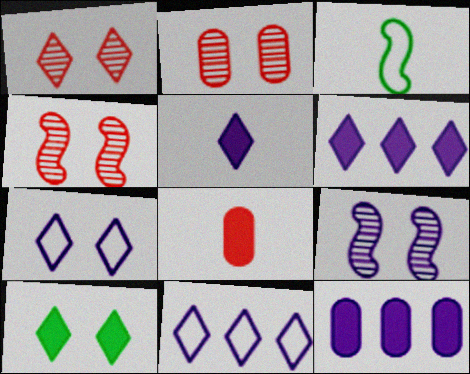[[1, 2, 4], 
[1, 3, 12], 
[1, 7, 10], 
[2, 3, 6]]